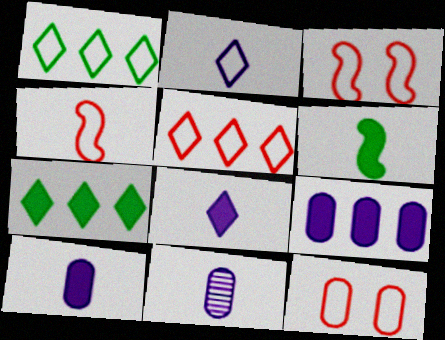[[3, 7, 11], 
[4, 5, 12]]